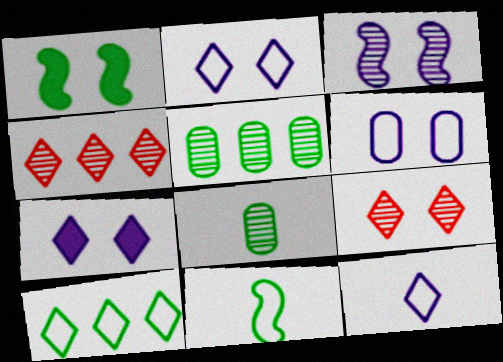[[1, 6, 9], 
[1, 8, 10], 
[3, 4, 8], 
[3, 6, 7]]